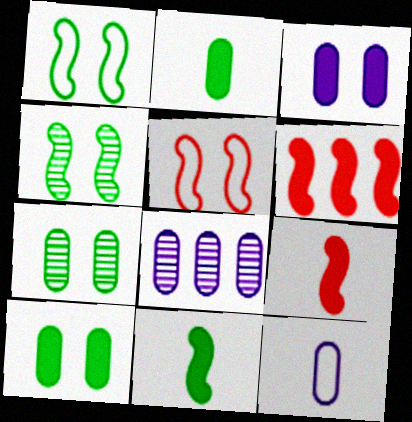[[3, 8, 12]]